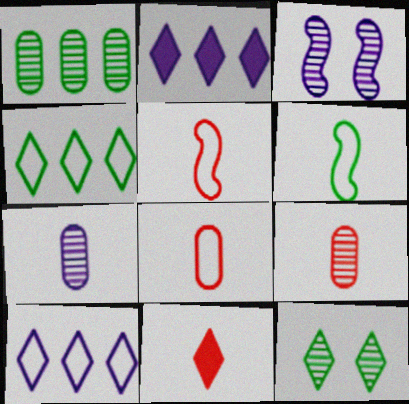[[5, 9, 11], 
[6, 7, 11], 
[10, 11, 12]]